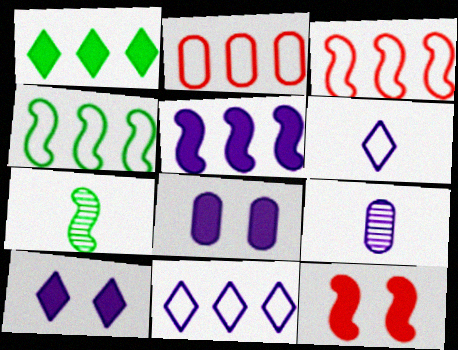[[2, 4, 11], 
[2, 7, 10]]